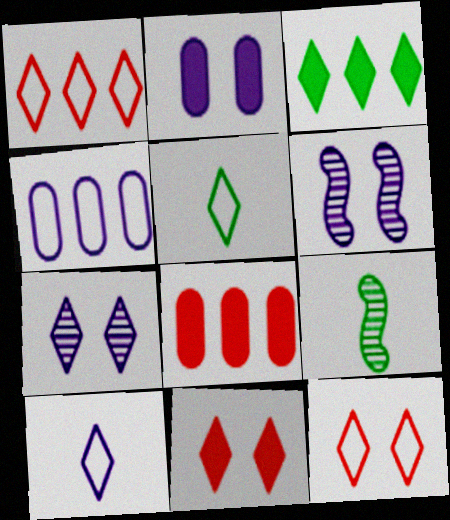[[1, 2, 9], 
[4, 9, 11], 
[5, 6, 8]]